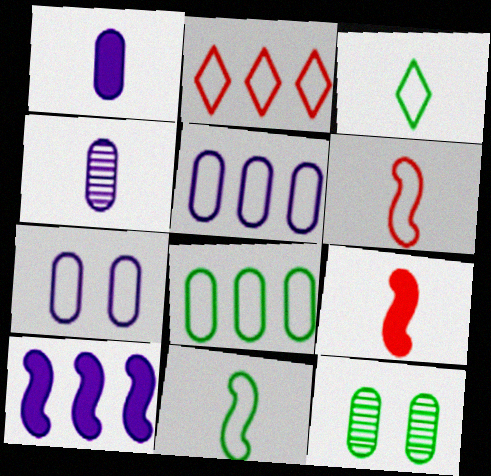[[2, 7, 11], 
[3, 4, 9]]